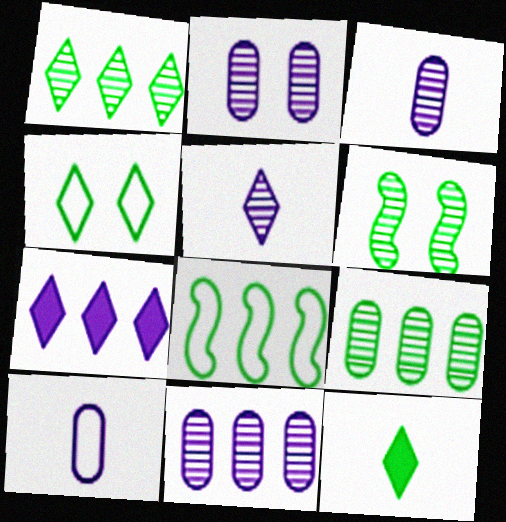[[1, 4, 12], 
[2, 3, 11]]